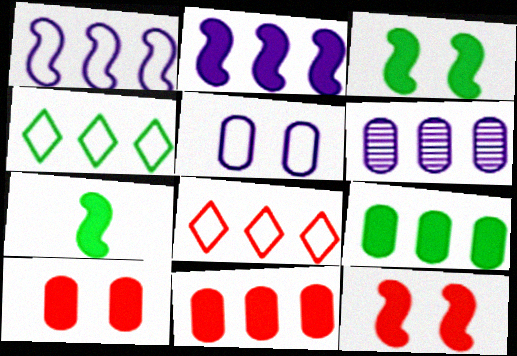[[2, 7, 12]]